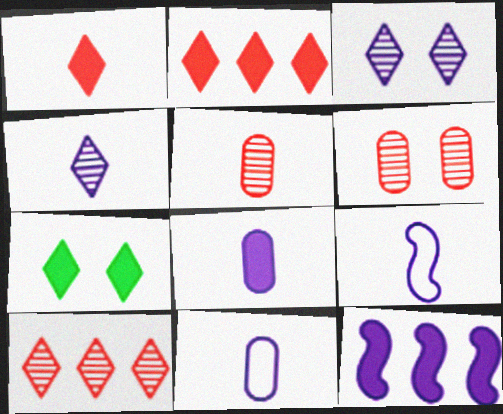[[3, 11, 12], 
[4, 8, 9]]